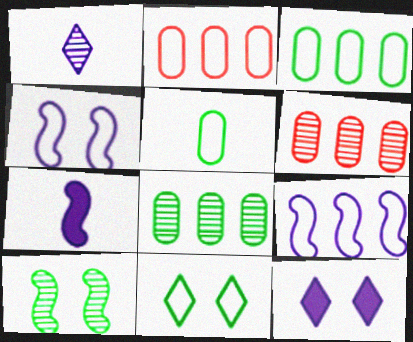[[1, 6, 10], 
[6, 7, 11]]